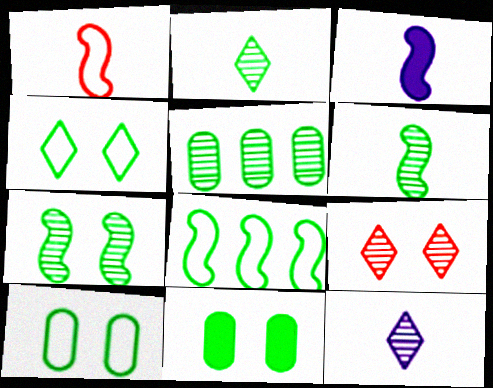[[1, 3, 6], 
[2, 5, 7], 
[2, 8, 11], 
[4, 7, 11]]